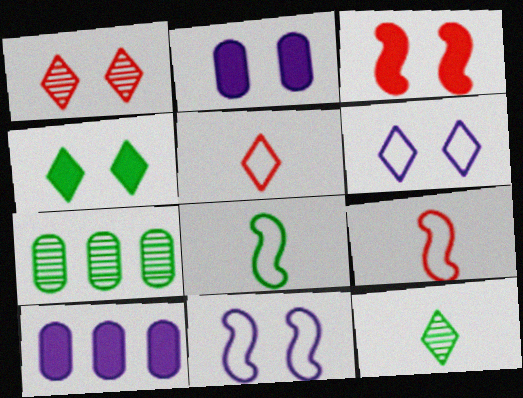[[1, 4, 6], 
[1, 8, 10], 
[2, 3, 4], 
[4, 7, 8]]